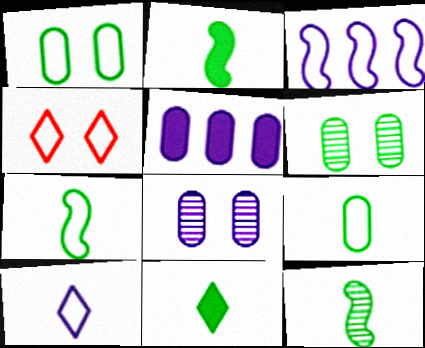[[2, 7, 12], 
[3, 4, 9], 
[4, 5, 12], 
[9, 11, 12]]